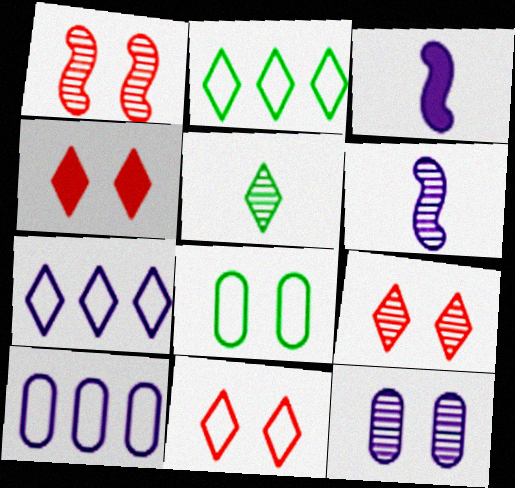[[3, 7, 12], 
[4, 5, 7], 
[4, 9, 11]]